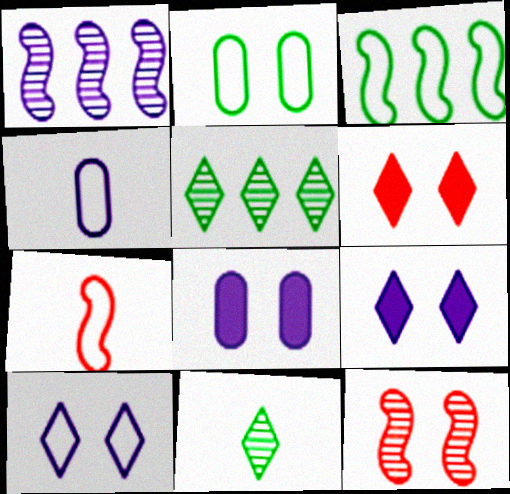[[1, 4, 9], 
[2, 9, 12], 
[5, 7, 8]]